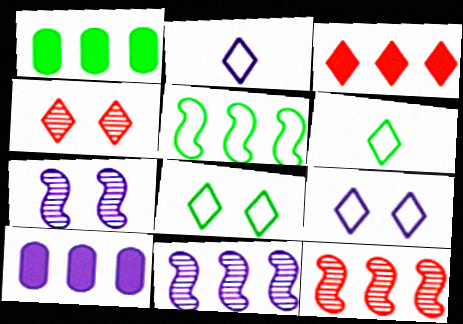[[2, 7, 10]]